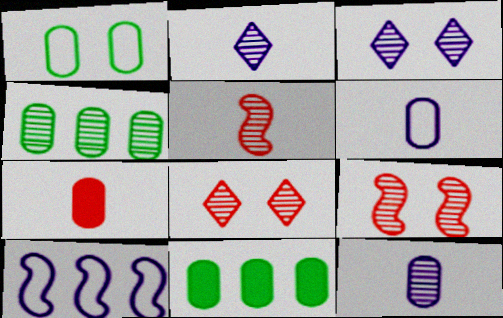[[2, 4, 9], 
[3, 4, 5]]